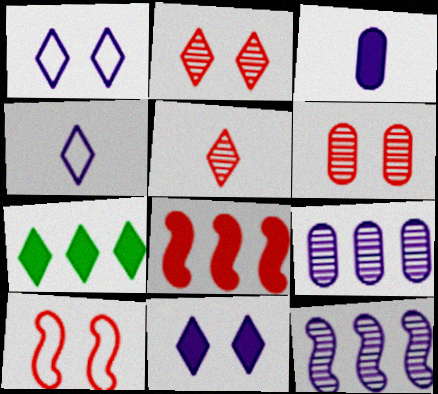[[1, 3, 12], 
[1, 5, 7], 
[2, 4, 7]]